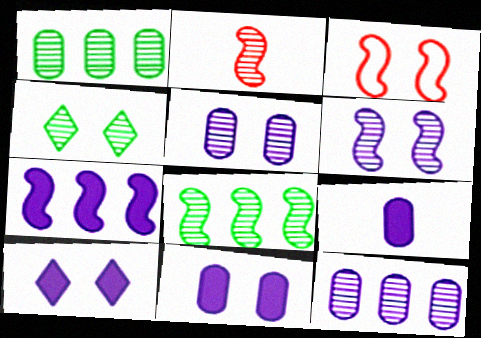[[2, 4, 12], 
[2, 6, 8], 
[3, 4, 11], 
[7, 9, 10]]